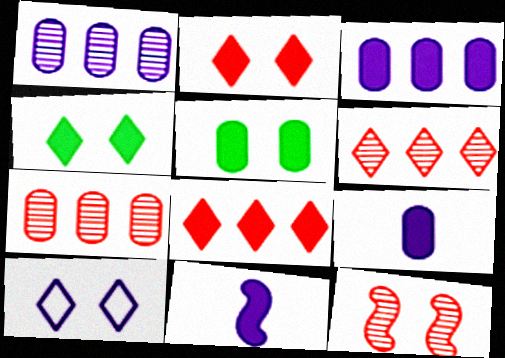[[1, 10, 11], 
[5, 8, 11], 
[5, 10, 12]]